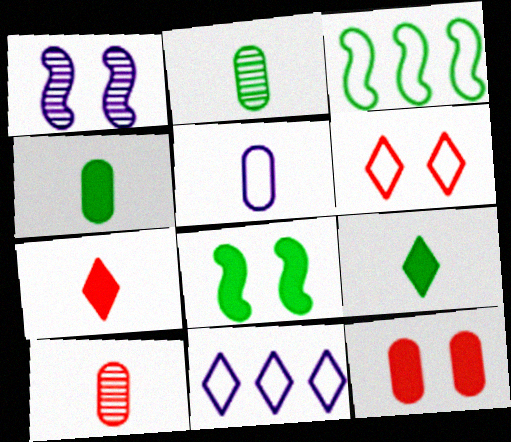[[3, 5, 6], 
[4, 5, 10], 
[8, 10, 11]]